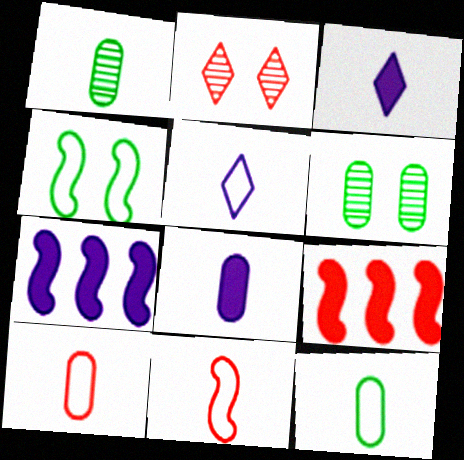[[1, 3, 11], 
[1, 8, 10], 
[2, 7, 12], 
[2, 9, 10], 
[5, 6, 9], 
[5, 11, 12]]